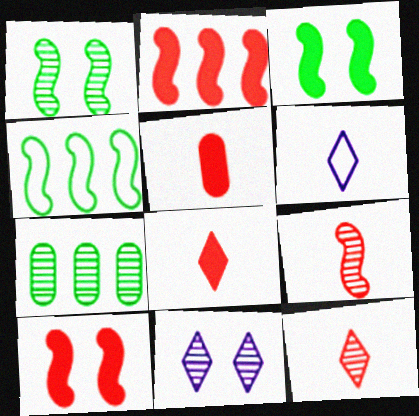[[4, 5, 11], 
[6, 7, 10], 
[7, 9, 11]]